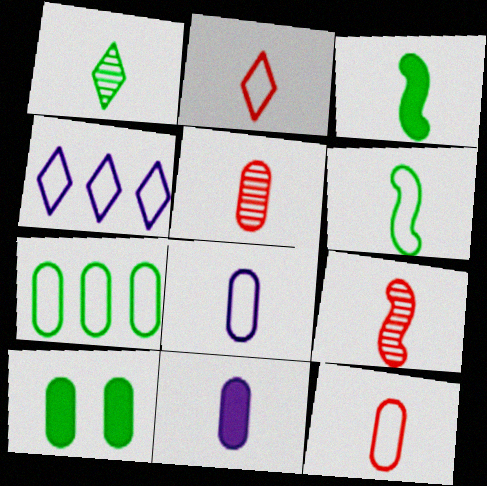[[2, 6, 8], 
[4, 9, 10]]